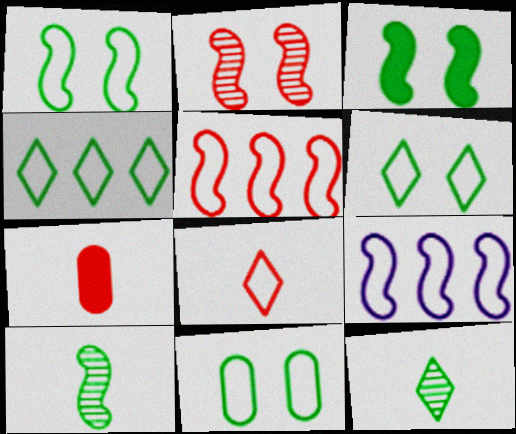[[1, 6, 11], 
[8, 9, 11]]